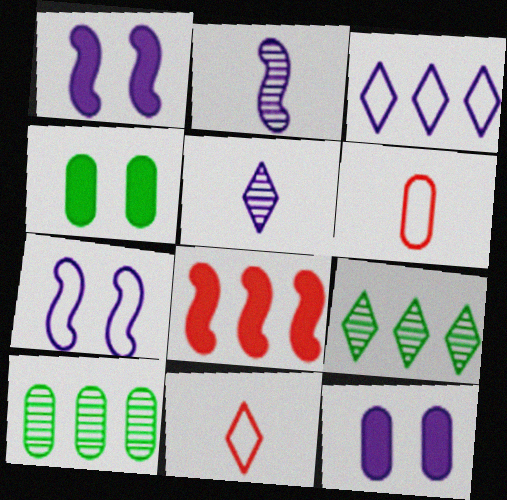[[1, 6, 9], 
[1, 10, 11], 
[2, 3, 12], 
[3, 8, 10], 
[6, 10, 12]]